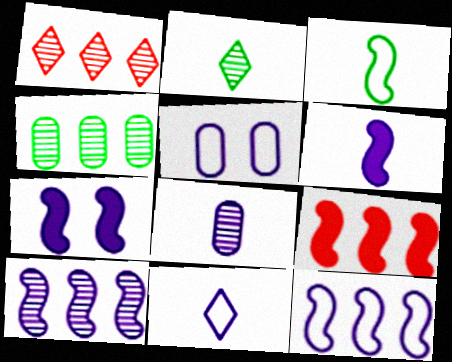[[1, 4, 10], 
[2, 5, 9], 
[5, 11, 12], 
[6, 8, 11]]